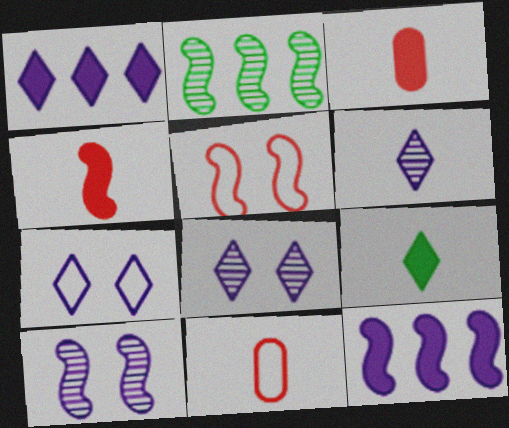[[1, 6, 7], 
[2, 3, 7]]